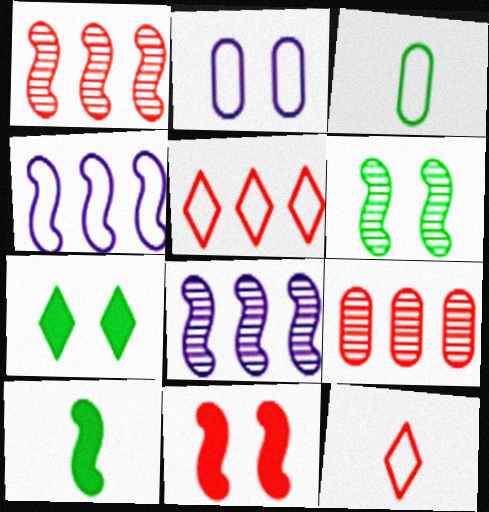[[9, 11, 12]]